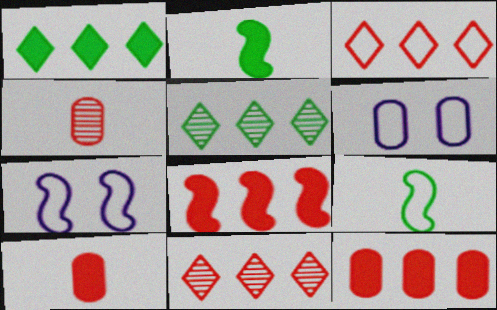[[1, 4, 7], 
[2, 6, 11], 
[3, 6, 9], 
[5, 7, 10]]